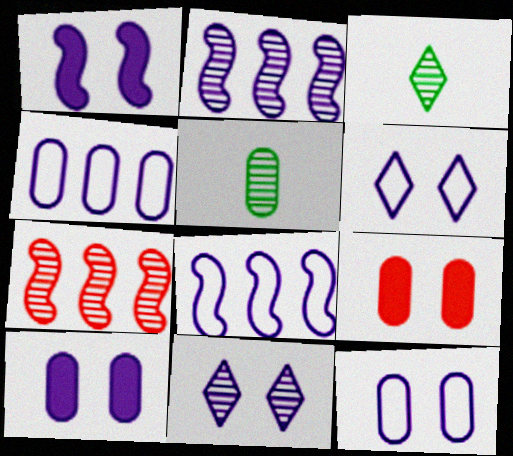[[1, 11, 12], 
[3, 8, 9], 
[4, 5, 9], 
[5, 7, 11]]